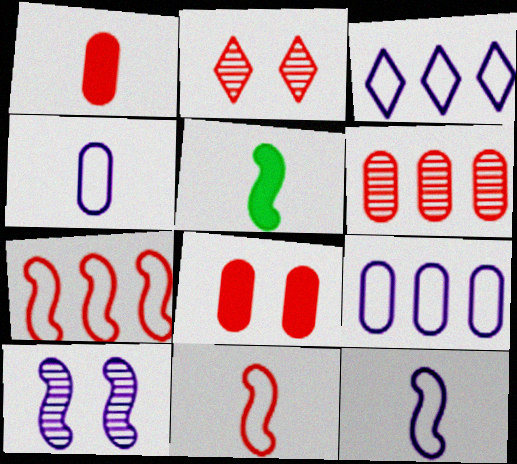[[1, 2, 7], 
[2, 5, 9], 
[5, 7, 10]]